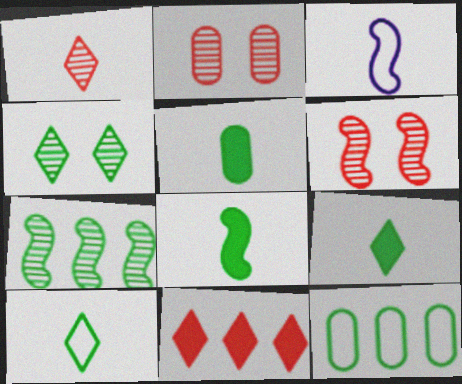[[1, 3, 5], 
[4, 8, 12], 
[5, 8, 9]]